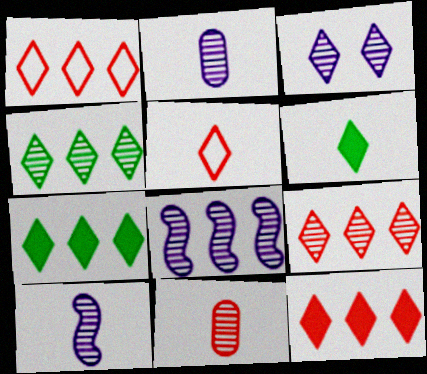[[1, 3, 6], 
[1, 9, 12], 
[2, 3, 8], 
[3, 5, 7]]